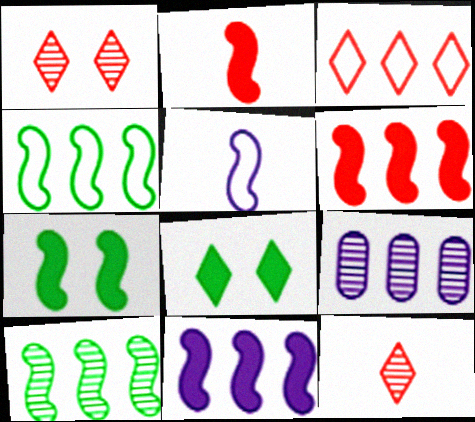[[2, 7, 11]]